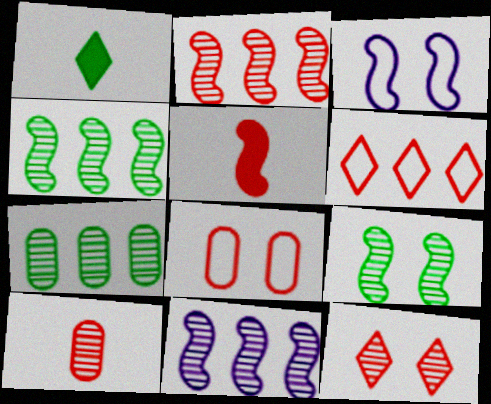[[1, 8, 11], 
[2, 4, 11], 
[2, 10, 12], 
[3, 4, 5]]